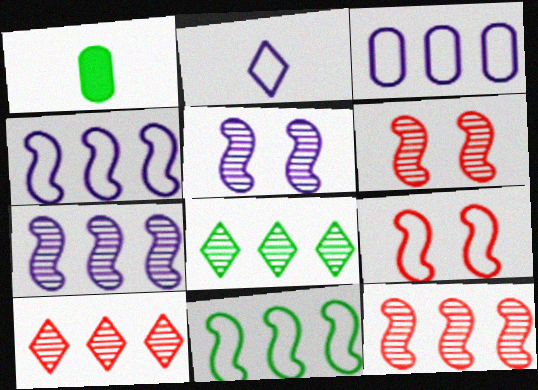[]